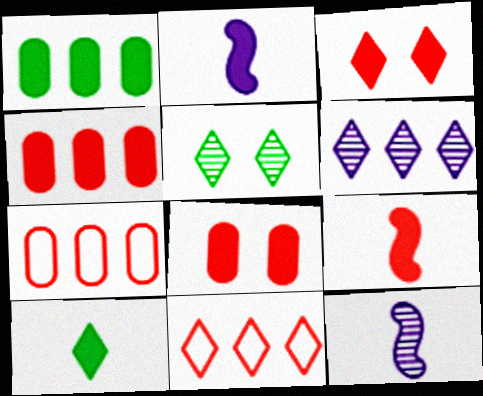[[1, 2, 3], 
[2, 5, 7], 
[3, 4, 9]]